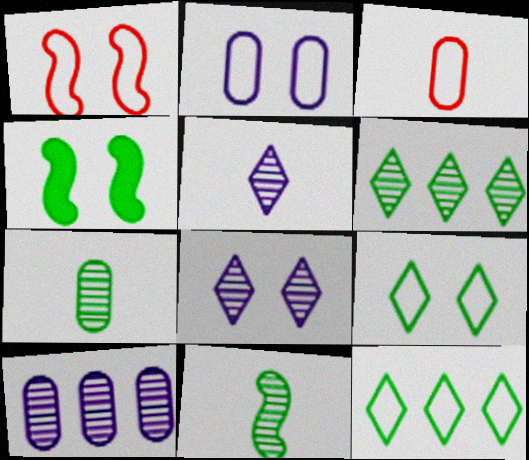[[1, 2, 9], 
[4, 7, 12]]